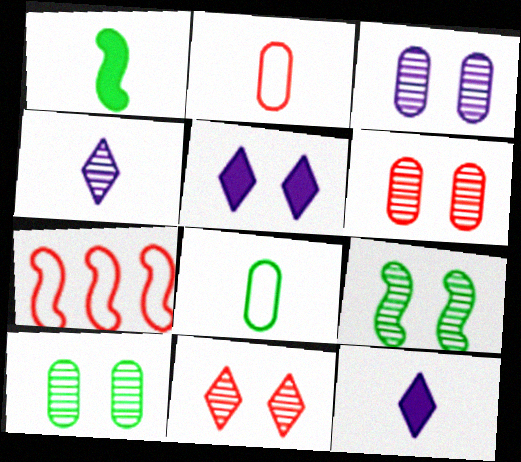[[1, 2, 4], 
[3, 6, 10], 
[3, 9, 11], 
[7, 10, 12]]